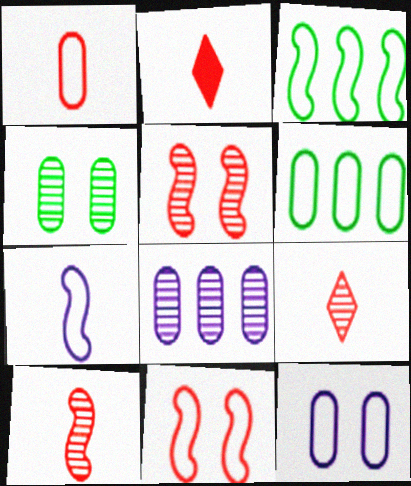[[1, 2, 10], 
[1, 6, 12], 
[3, 7, 11]]